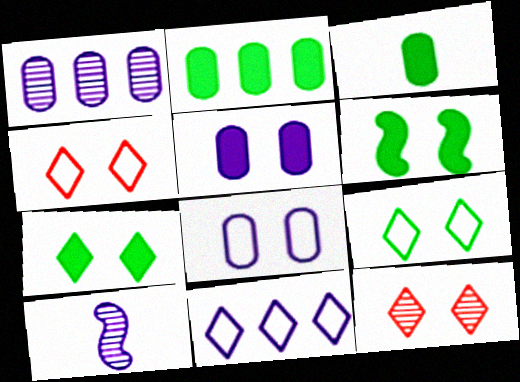[[2, 4, 10], 
[5, 10, 11], 
[6, 8, 12]]